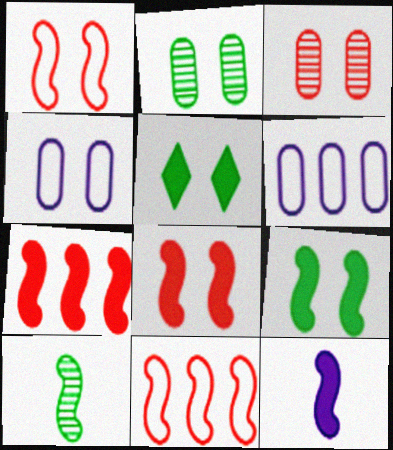[[7, 9, 12]]